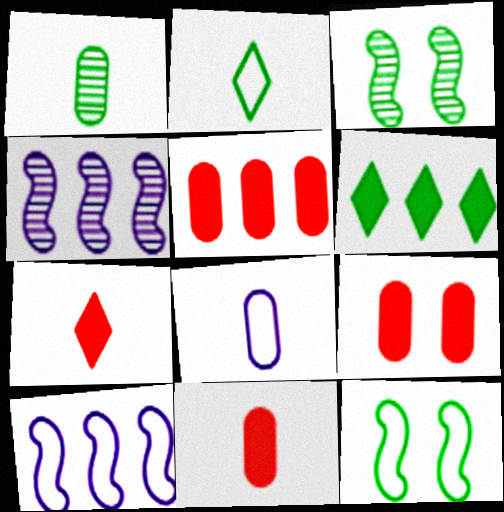[[1, 6, 12], 
[1, 8, 11], 
[2, 4, 9], 
[5, 9, 11]]